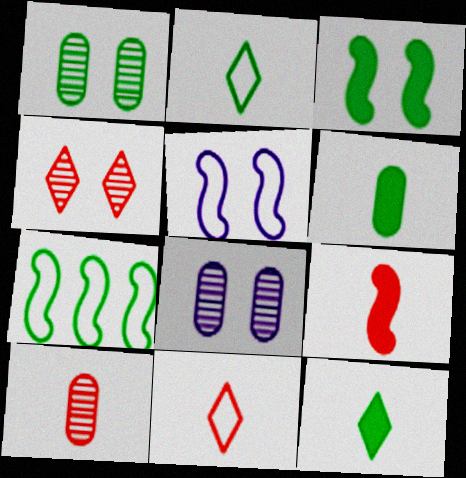[[1, 7, 12], 
[9, 10, 11]]